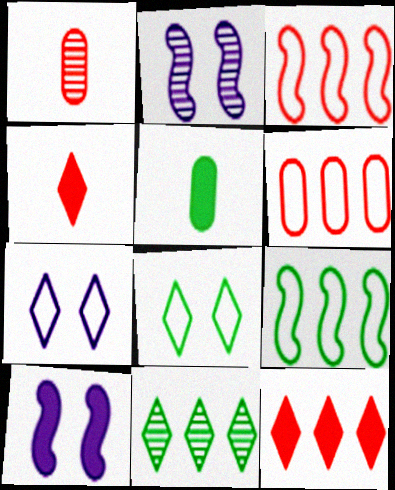[[1, 2, 11], 
[4, 7, 11], 
[5, 10, 12]]